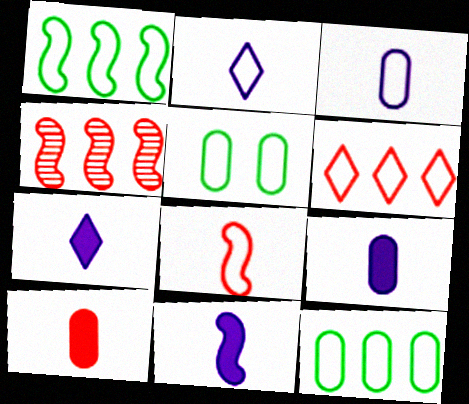[[4, 5, 7], 
[7, 9, 11]]